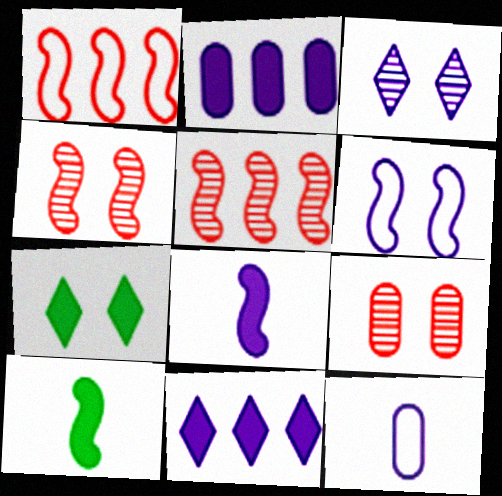[[5, 6, 10], 
[5, 7, 12], 
[6, 7, 9]]